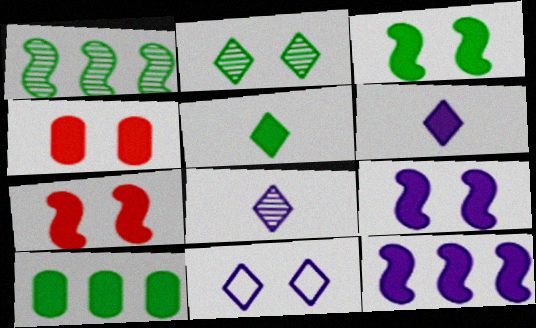[[3, 5, 10], 
[3, 7, 9], 
[4, 5, 12], 
[6, 7, 10]]